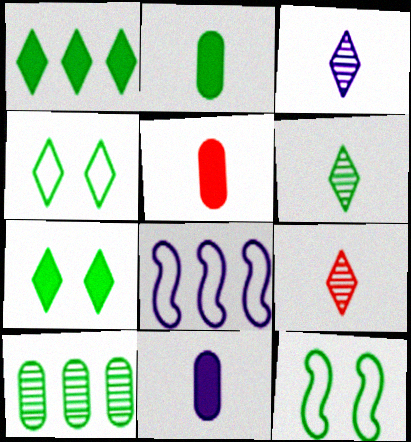[[1, 4, 6], 
[2, 5, 11], 
[3, 6, 9]]